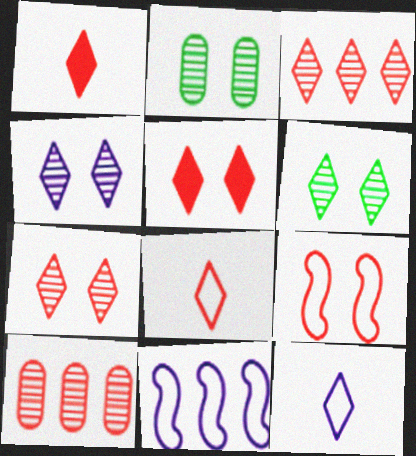[[1, 2, 11], 
[1, 9, 10], 
[3, 5, 8], 
[4, 6, 7]]